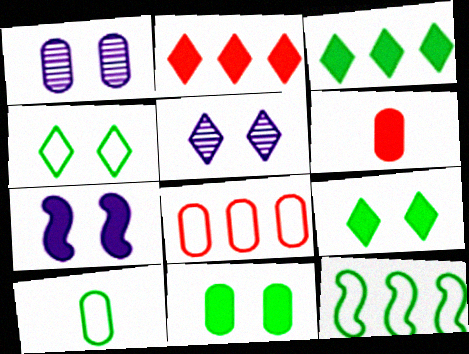[[3, 6, 7], 
[4, 10, 12], 
[5, 6, 12]]